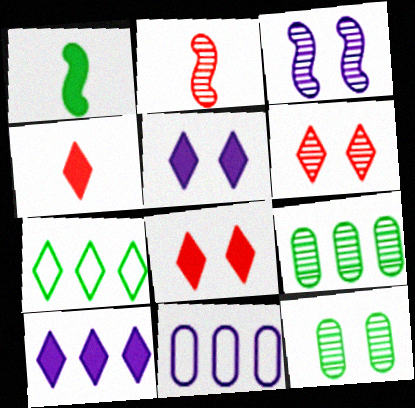[[1, 6, 11], 
[1, 7, 12], 
[3, 6, 12]]